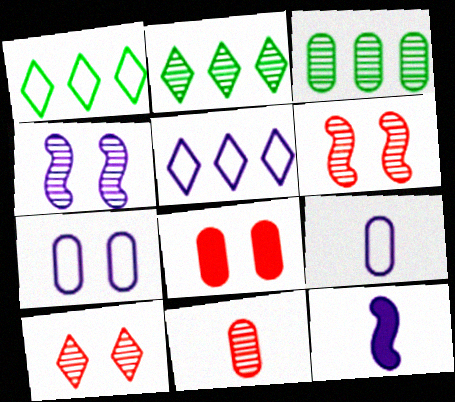[[2, 4, 11], 
[3, 8, 9]]